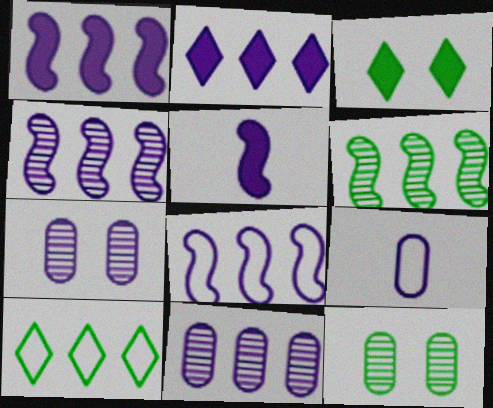[[1, 4, 8], 
[2, 8, 11]]